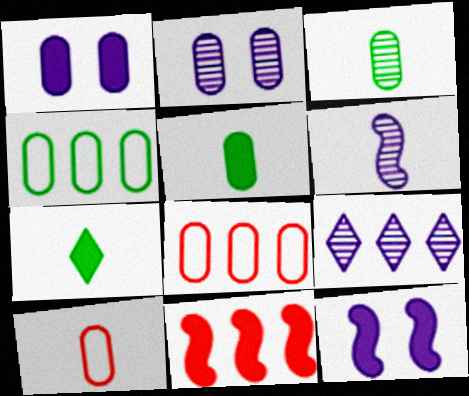[[1, 3, 8], 
[1, 7, 11], 
[2, 5, 8], 
[2, 6, 9], 
[4, 9, 11], 
[6, 7, 10]]